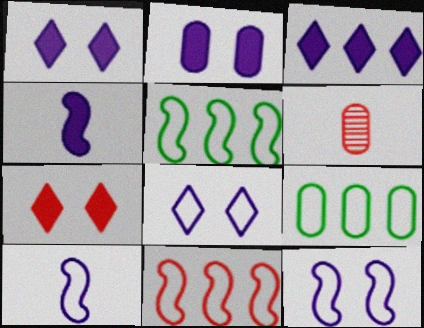[[1, 5, 6], 
[2, 3, 4], 
[2, 6, 9], 
[6, 7, 11]]